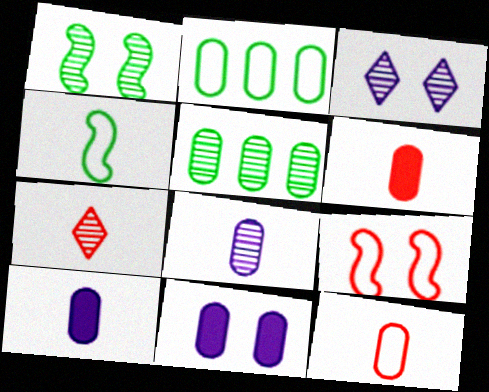[[4, 7, 10], 
[5, 11, 12]]